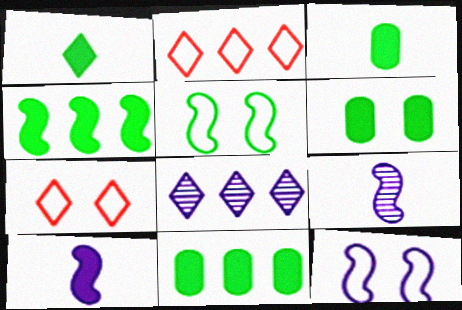[[1, 4, 6], 
[1, 7, 8], 
[2, 6, 9], 
[3, 6, 11], 
[7, 9, 11]]